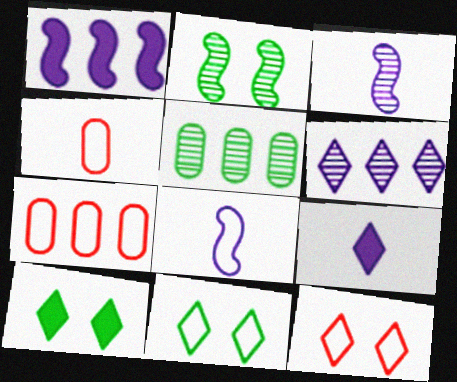[[2, 7, 9], 
[3, 7, 10], 
[7, 8, 11]]